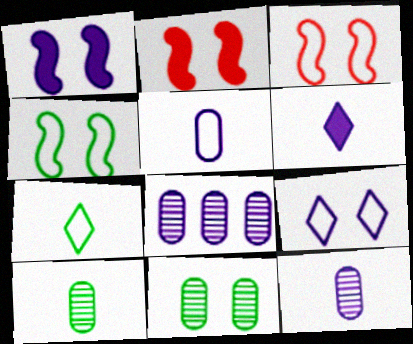[[2, 7, 8], 
[2, 9, 11]]